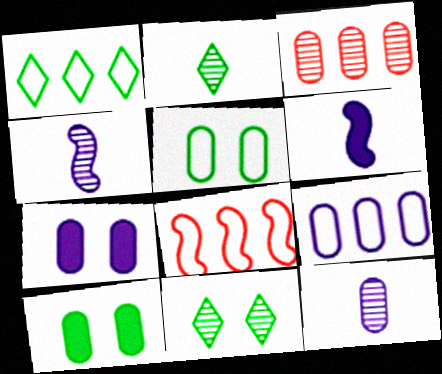[[1, 8, 9], 
[2, 7, 8], 
[3, 4, 11], 
[7, 9, 12]]